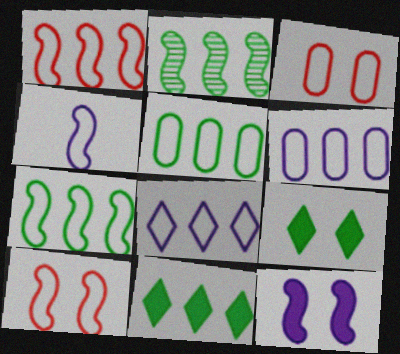[[1, 5, 8], 
[2, 5, 11], 
[4, 7, 10]]